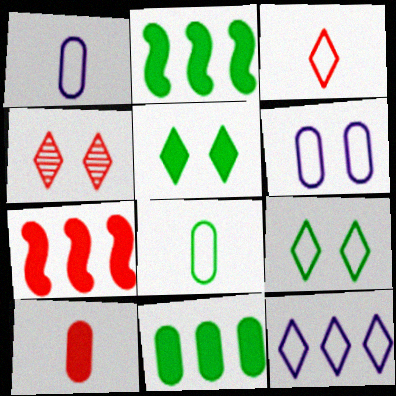[[1, 2, 4], 
[3, 9, 12]]